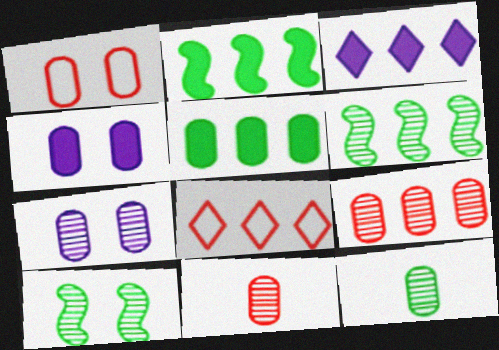[[7, 9, 12]]